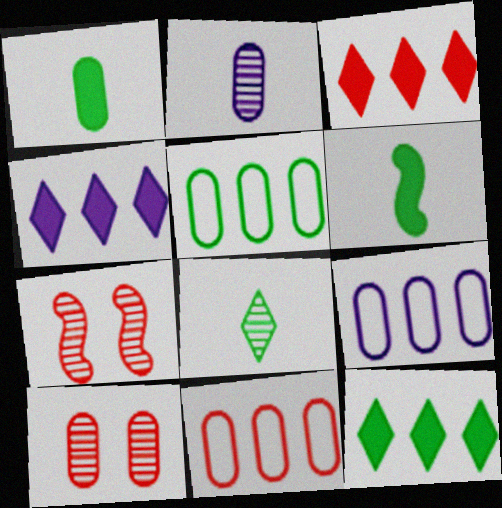[[1, 9, 10], 
[3, 4, 12], 
[5, 9, 11]]